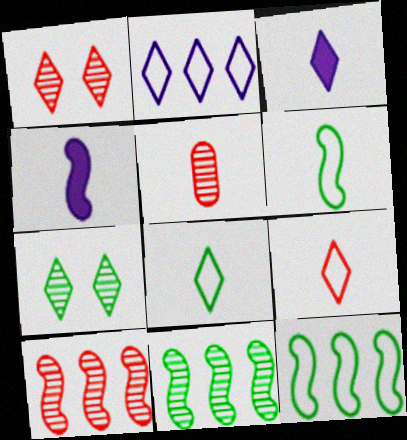[[1, 5, 10], 
[3, 5, 6], 
[4, 5, 8]]